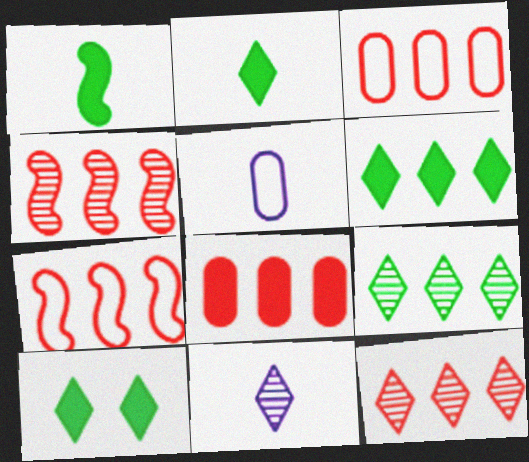[[2, 6, 10], 
[4, 5, 10], 
[7, 8, 12]]